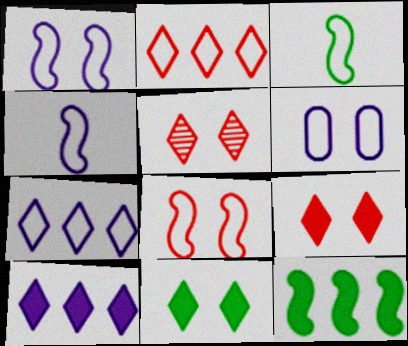[[2, 3, 6], 
[4, 6, 7]]